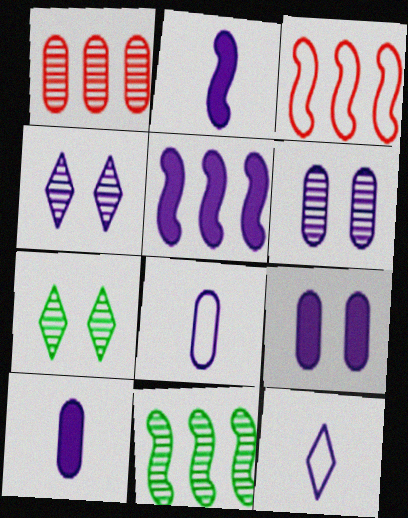[[3, 5, 11], 
[3, 7, 10], 
[4, 5, 8], 
[5, 6, 12]]